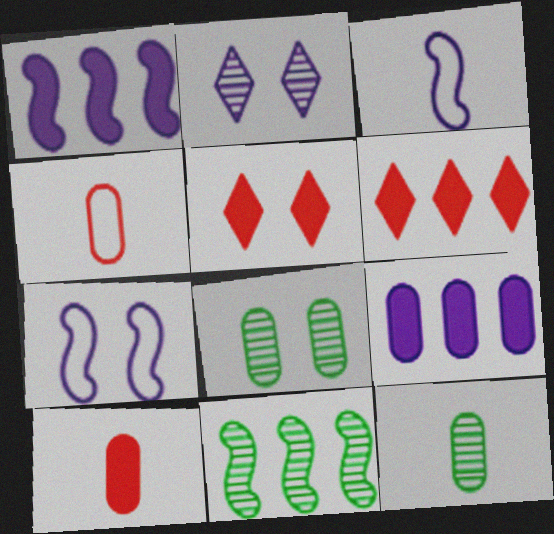[[2, 3, 9], 
[3, 6, 8], 
[4, 8, 9], 
[5, 7, 8], 
[6, 7, 12]]